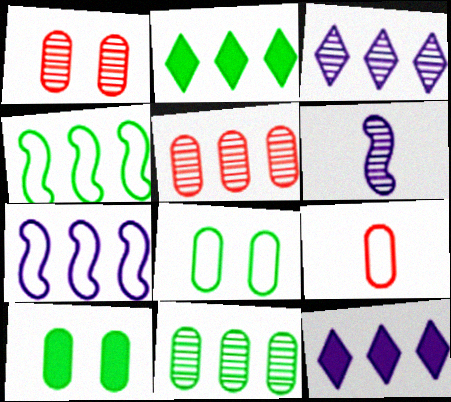[[2, 4, 11], 
[2, 5, 7], 
[4, 5, 12]]